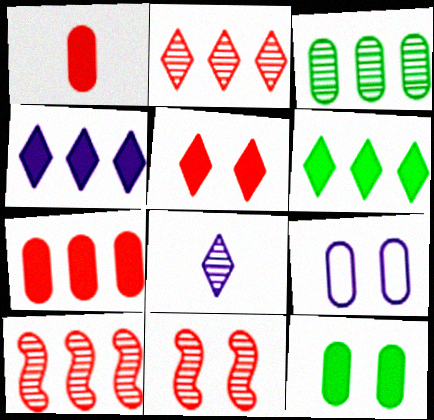[[1, 3, 9], 
[3, 8, 11]]